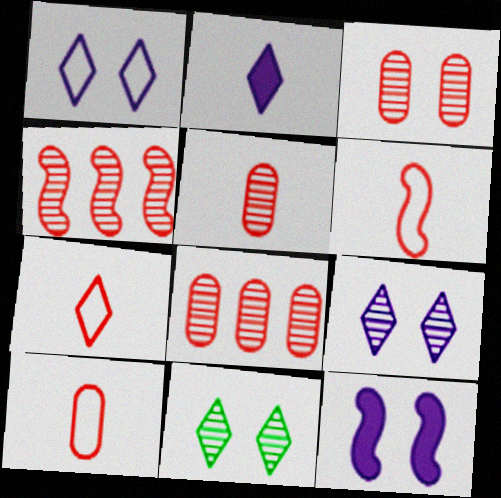[[3, 5, 8], 
[6, 7, 10]]